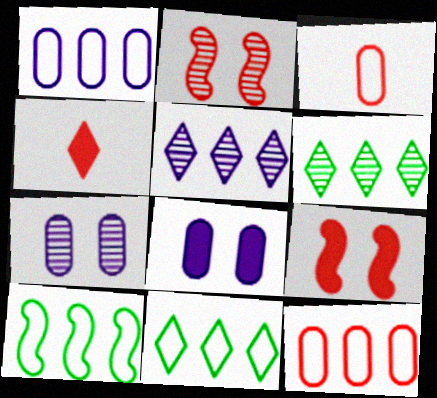[[2, 4, 12], 
[4, 7, 10]]